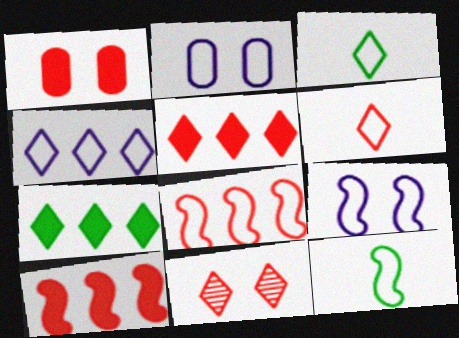[[2, 3, 8], 
[5, 6, 11], 
[8, 9, 12]]